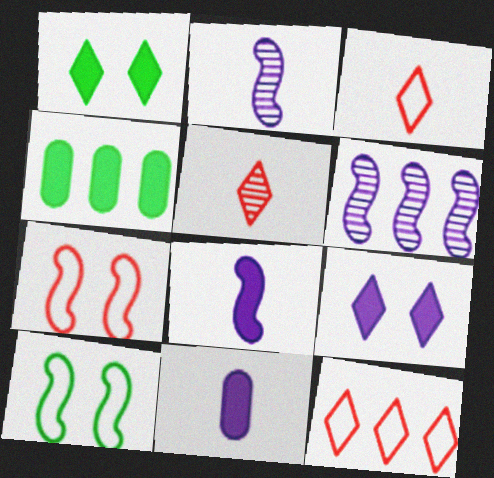[[4, 6, 12]]